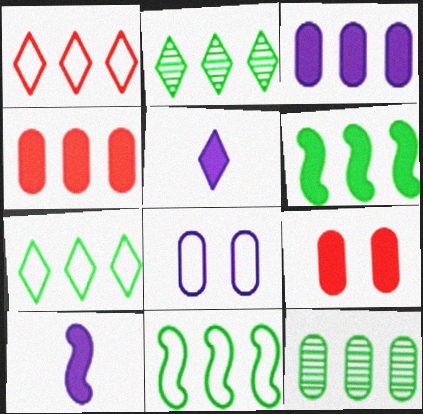[[5, 6, 9], 
[6, 7, 12]]